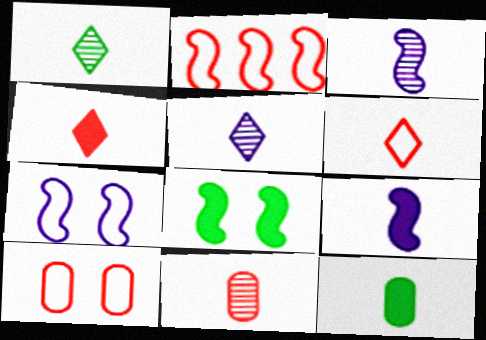[[1, 3, 11], 
[2, 3, 8], 
[2, 6, 10], 
[3, 6, 12], 
[4, 9, 12]]